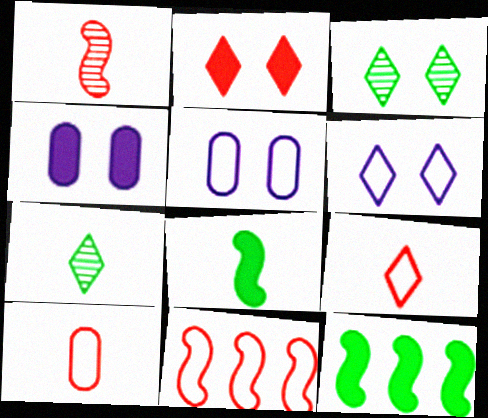[[2, 3, 6], 
[4, 7, 11]]